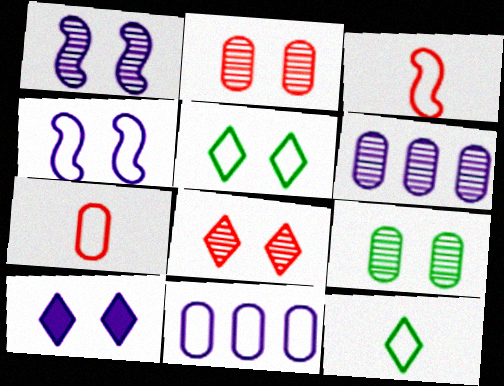[[1, 8, 9], 
[3, 5, 11], 
[5, 8, 10]]